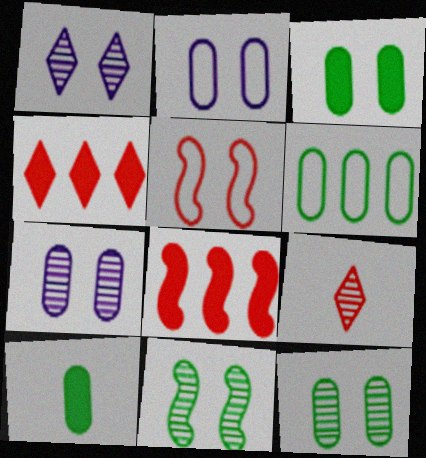[[1, 3, 5], 
[6, 10, 12]]